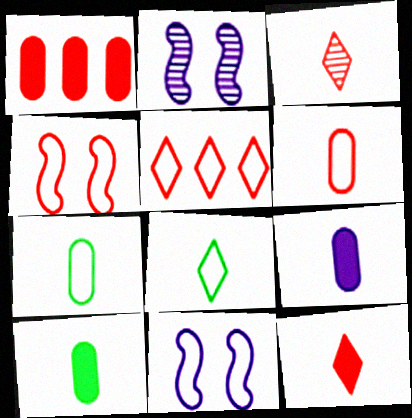[[1, 2, 8], 
[1, 3, 4], 
[2, 5, 10], 
[4, 5, 6], 
[5, 7, 11]]